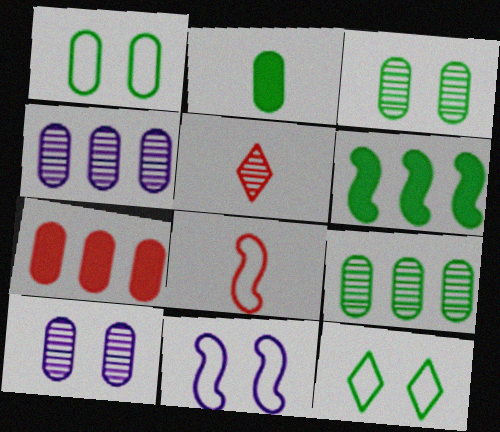[[1, 2, 9]]